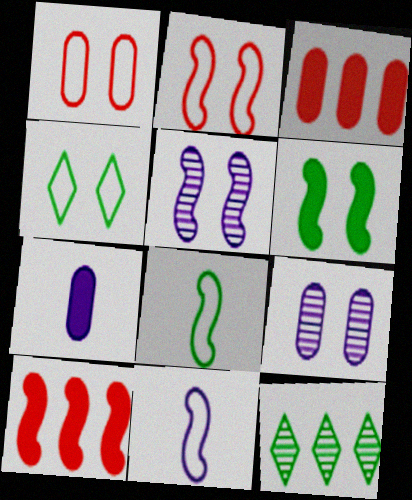[[2, 5, 6], 
[2, 7, 12], 
[5, 8, 10]]